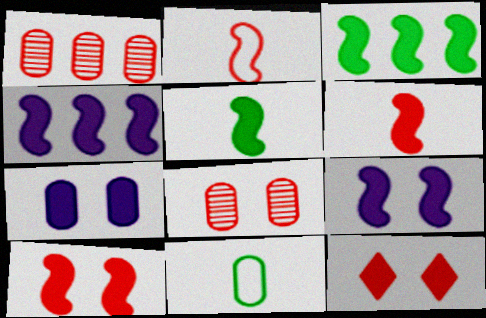[[1, 2, 12], 
[1, 7, 11], 
[3, 6, 9], 
[4, 5, 10]]